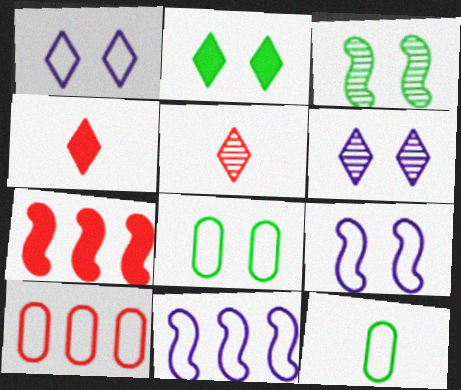[[2, 3, 8], 
[6, 7, 12]]